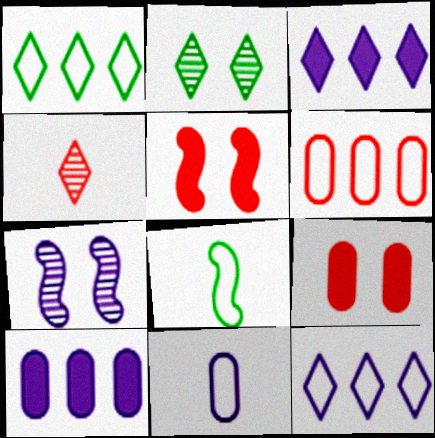[[3, 7, 11], 
[4, 5, 6]]